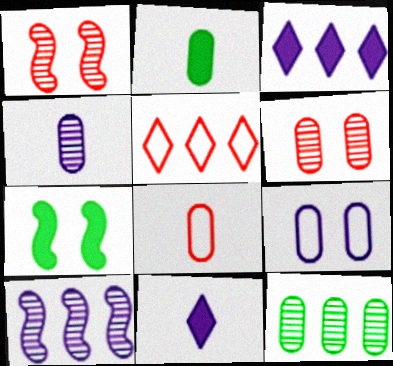[[2, 4, 8], 
[4, 5, 7], 
[4, 6, 12], 
[9, 10, 11]]